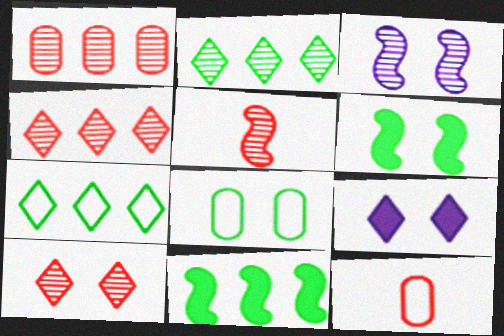[[1, 5, 10]]